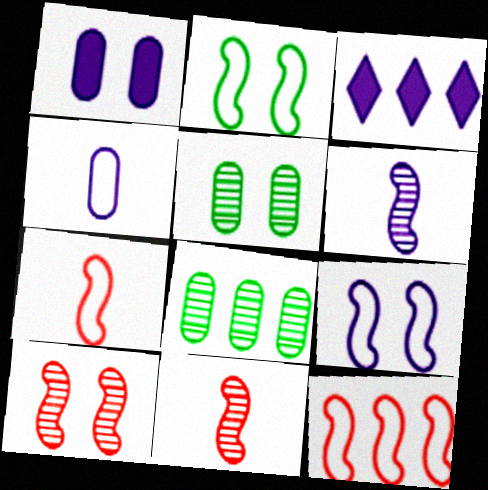[[3, 5, 7], 
[3, 8, 12]]